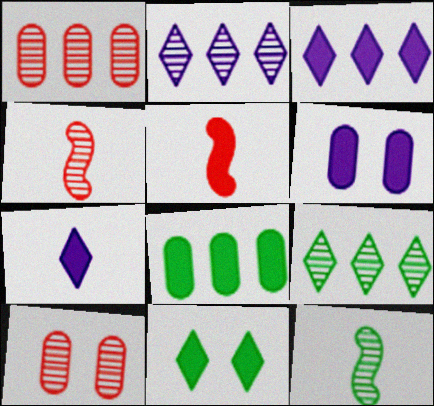[[2, 10, 12]]